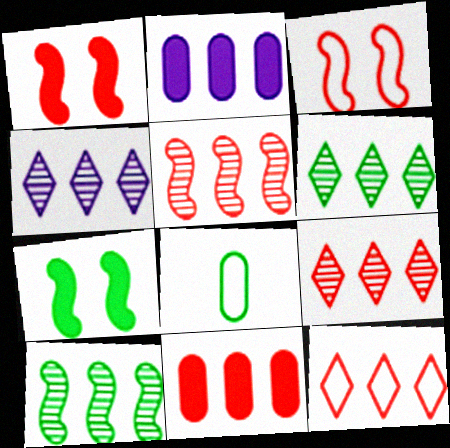[[1, 4, 8], 
[2, 10, 12], 
[4, 6, 9], 
[5, 11, 12], 
[6, 7, 8]]